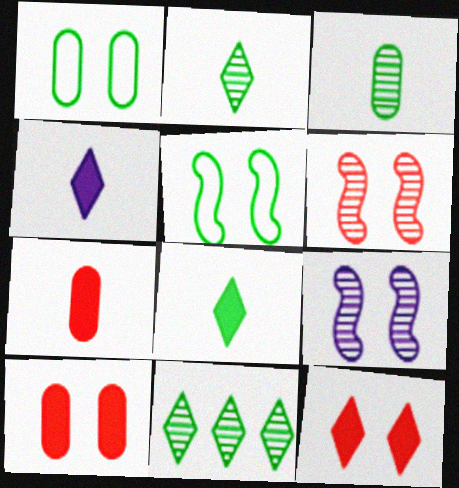[[1, 9, 12]]